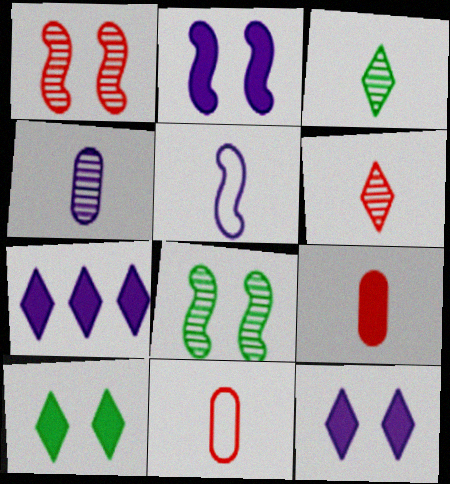[[3, 5, 9], 
[7, 8, 11]]